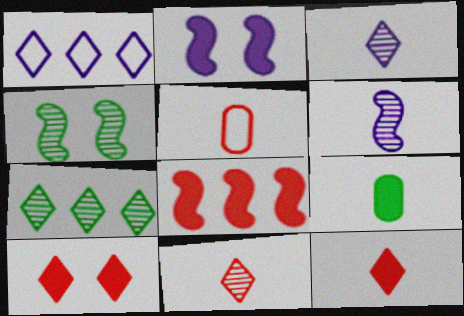[[2, 5, 7]]